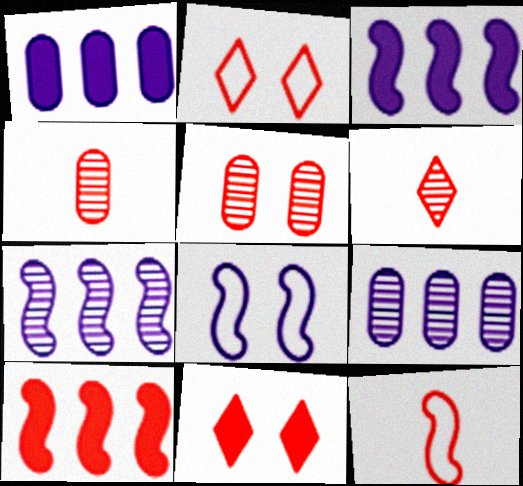[[2, 4, 10]]